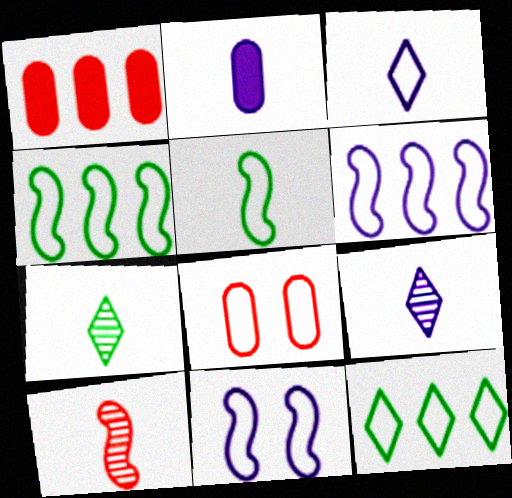[[1, 7, 11], 
[3, 4, 8]]